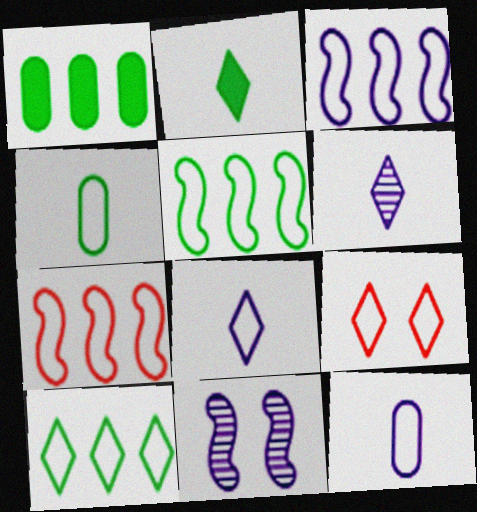[[3, 4, 9], 
[3, 5, 7], 
[5, 9, 12], 
[8, 9, 10]]